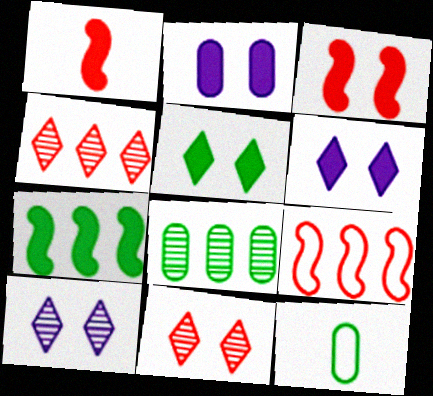[[2, 3, 5]]